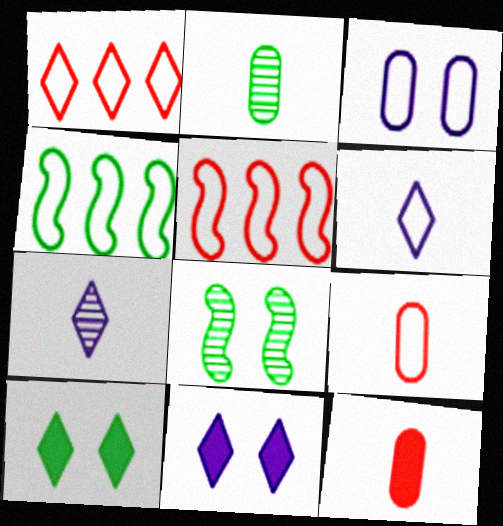[[1, 7, 10], 
[2, 4, 10], 
[2, 5, 11]]